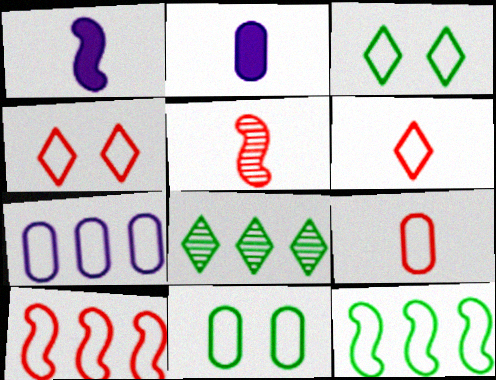[[4, 9, 10], 
[7, 9, 11]]